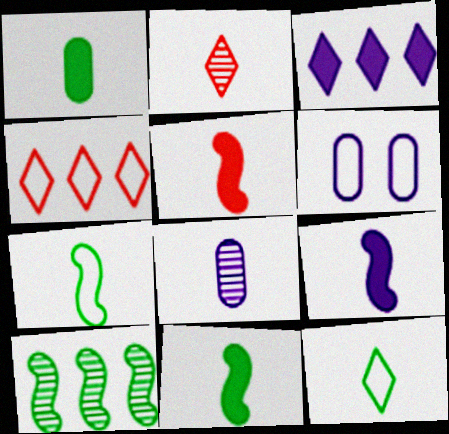[[4, 6, 7], 
[5, 8, 12], 
[5, 9, 11]]